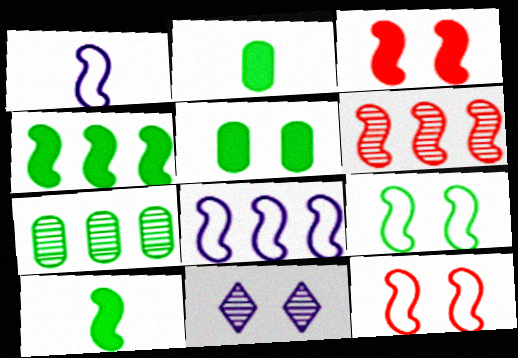[[4, 6, 8], 
[5, 11, 12]]